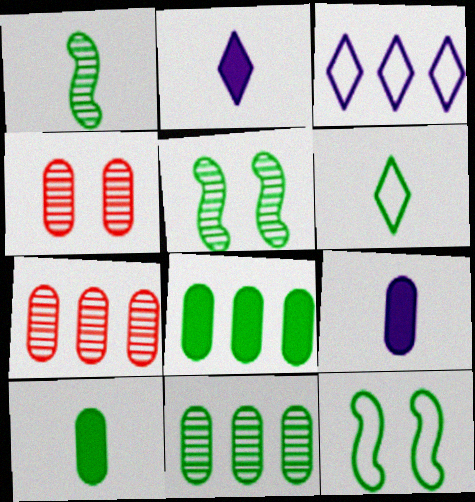[[1, 6, 10], 
[2, 7, 12], 
[5, 6, 8]]